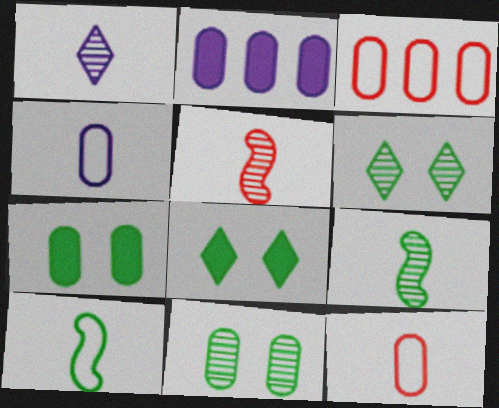[[2, 11, 12]]